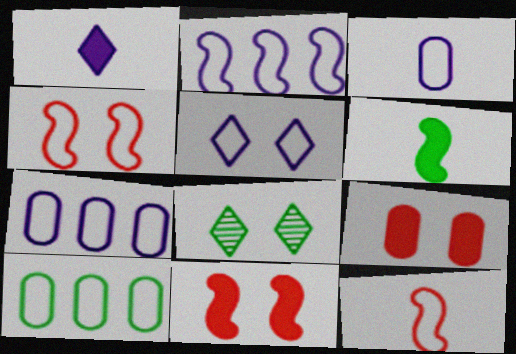[[2, 3, 5], 
[5, 10, 12], 
[6, 8, 10]]